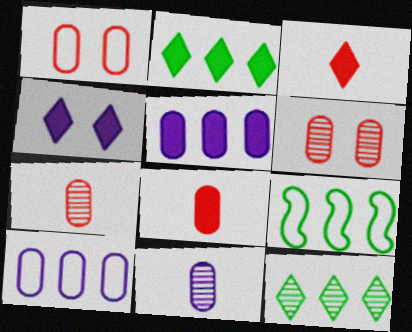[[2, 3, 4], 
[4, 7, 9]]